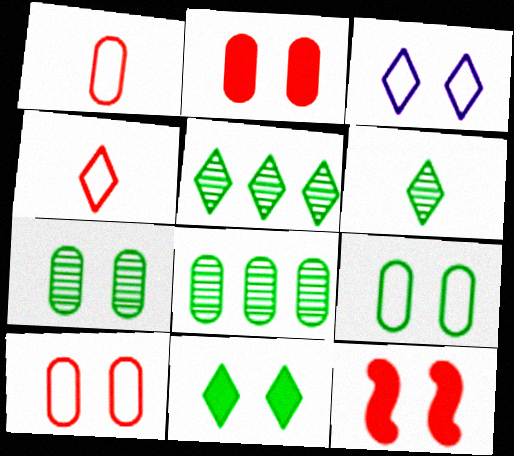[[3, 7, 12]]